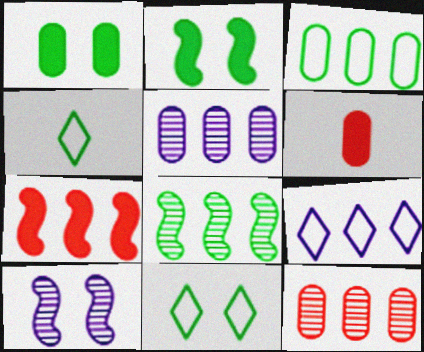[[1, 4, 8]]